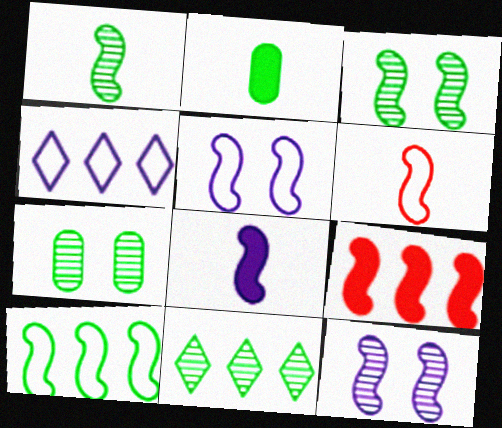[[1, 5, 9], 
[1, 6, 8], 
[1, 7, 11], 
[5, 6, 10]]